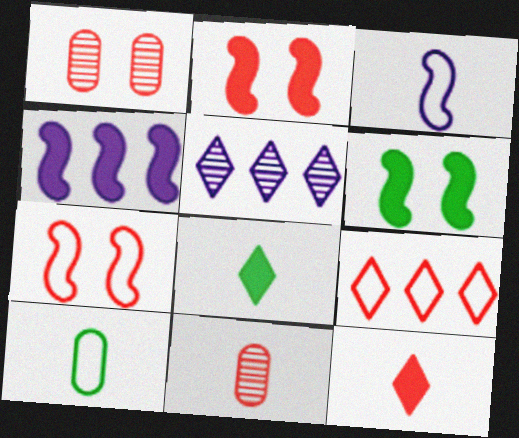[[2, 5, 10], 
[2, 9, 11], 
[3, 8, 11]]